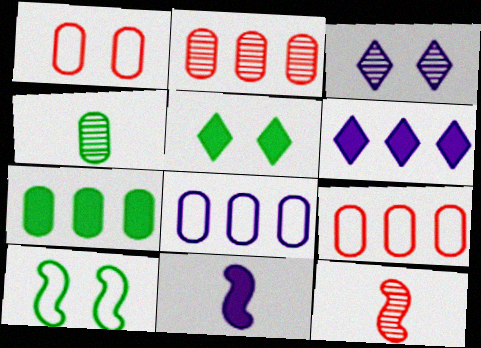[[2, 7, 8], 
[3, 8, 11], 
[5, 8, 12]]